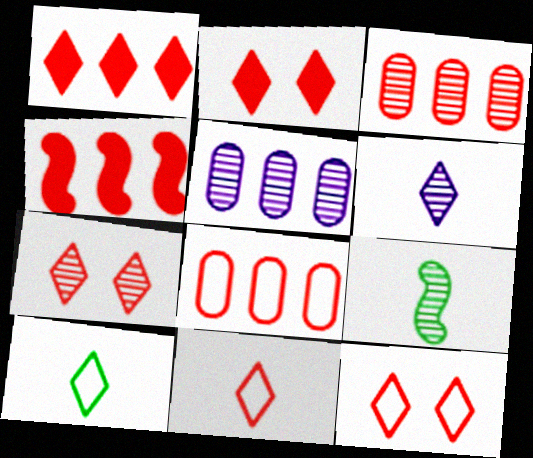[[1, 7, 11], 
[2, 7, 12], 
[5, 7, 9]]